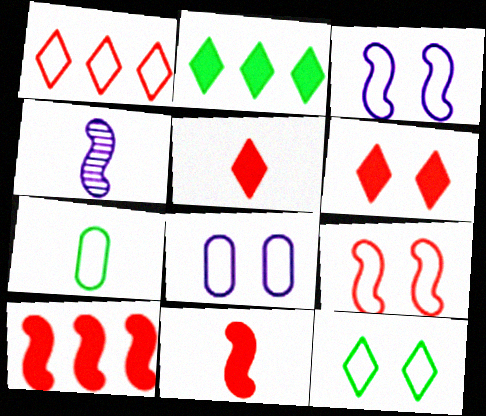[[1, 3, 7], 
[4, 5, 7], 
[8, 9, 12]]